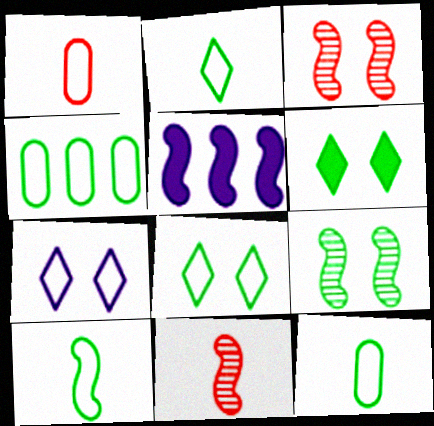[[2, 10, 12], 
[3, 5, 10], 
[4, 8, 10]]